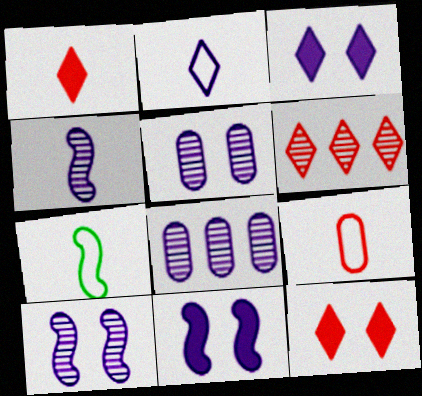[[2, 7, 9], 
[2, 8, 11], 
[7, 8, 12]]